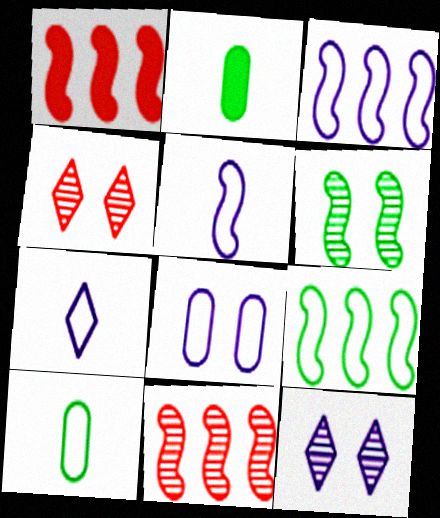[[1, 5, 6], 
[1, 10, 12], 
[2, 3, 4], 
[3, 7, 8]]